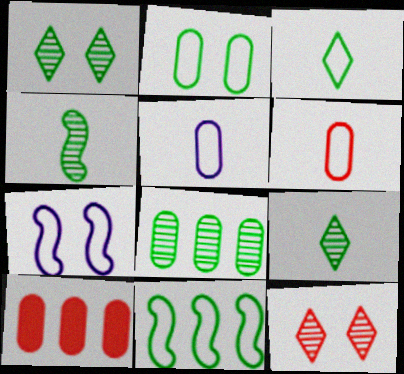[[1, 4, 8], 
[2, 3, 11], 
[7, 9, 10]]